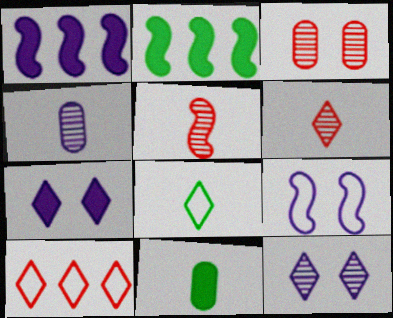[[1, 3, 8], 
[2, 5, 9]]